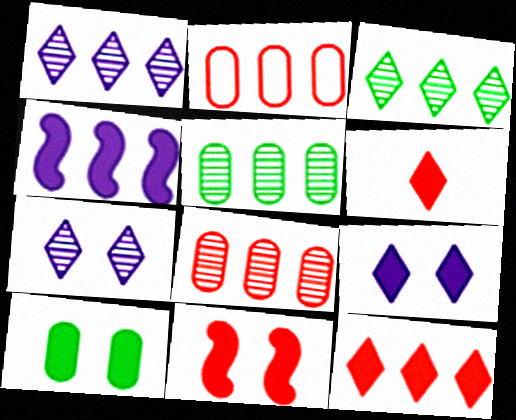[[2, 3, 4], 
[4, 6, 10], 
[9, 10, 11]]